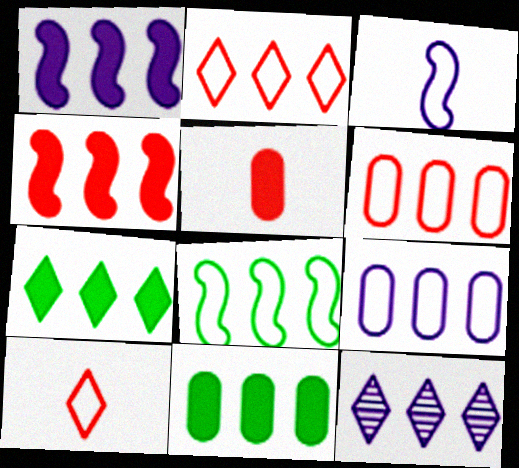[[1, 9, 12], 
[2, 7, 12], 
[2, 8, 9]]